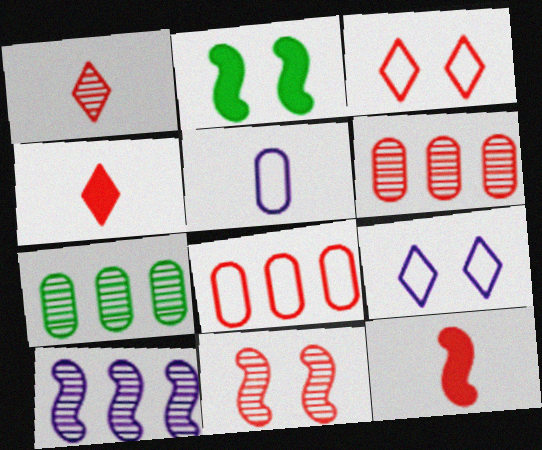[[1, 6, 11], 
[3, 6, 12], 
[4, 8, 11], 
[7, 9, 12]]